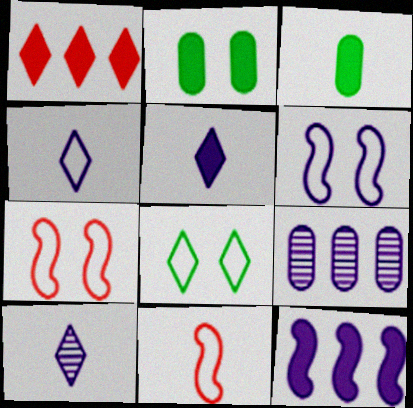[[1, 8, 10], 
[3, 10, 11], 
[4, 5, 10], 
[5, 6, 9]]